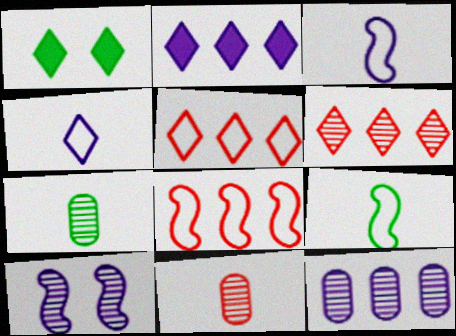[[1, 4, 6], 
[6, 7, 10]]